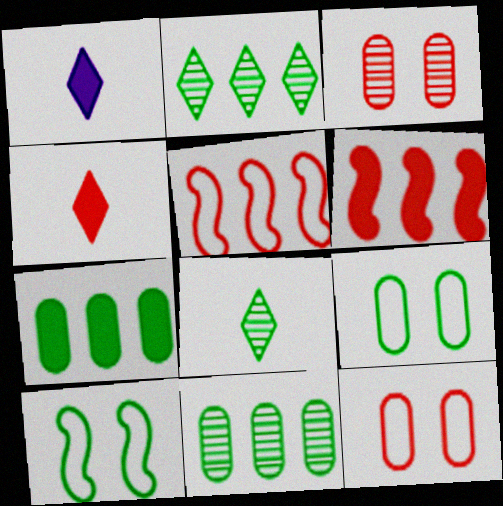[[3, 4, 5], 
[7, 8, 10]]